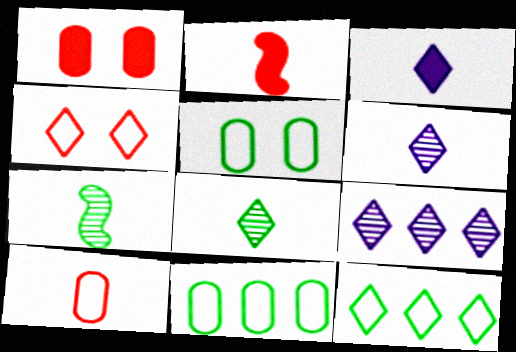[[2, 5, 9], 
[3, 7, 10]]